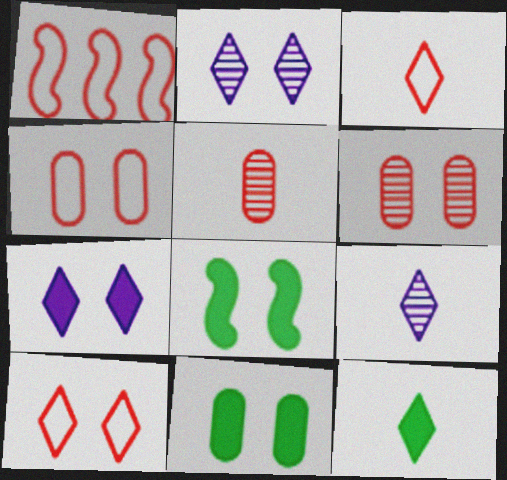[[1, 3, 4], 
[1, 9, 11], 
[2, 4, 8], 
[3, 9, 12]]